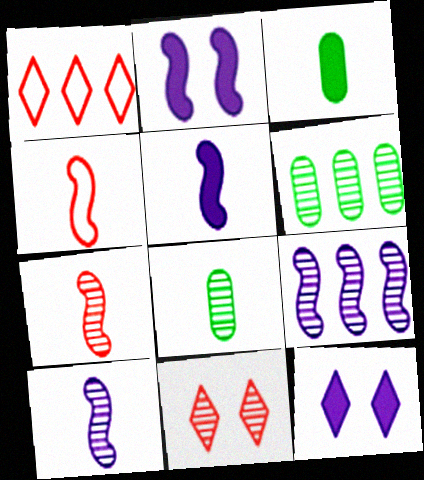[[1, 2, 8], 
[4, 6, 12], 
[6, 10, 11], 
[8, 9, 11]]